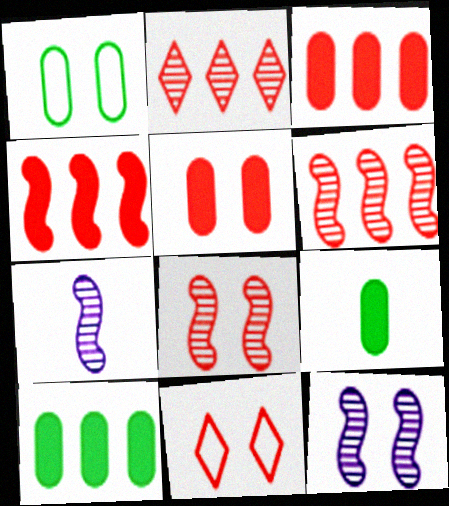[[5, 8, 11], 
[7, 10, 11]]